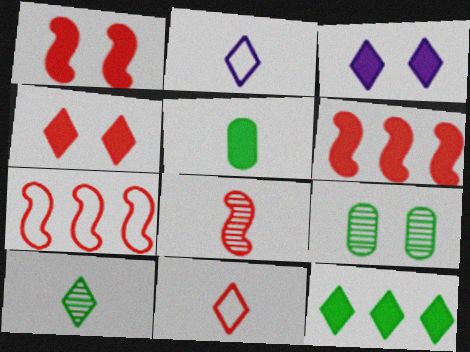[[1, 7, 8], 
[2, 5, 8], 
[2, 6, 9], 
[3, 5, 6]]